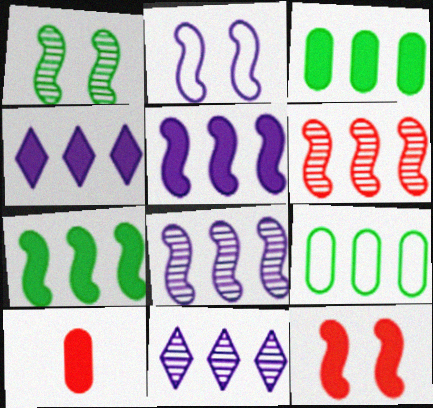[[1, 2, 12], 
[4, 6, 9]]